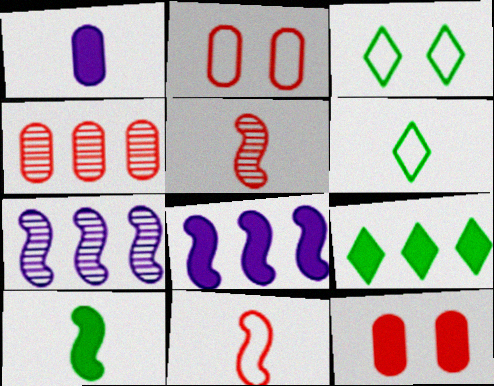[[1, 5, 6], 
[6, 7, 12]]